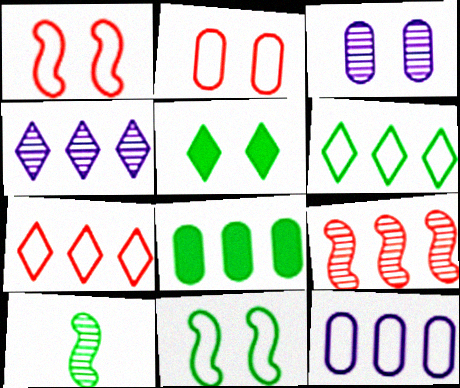[[1, 3, 5]]